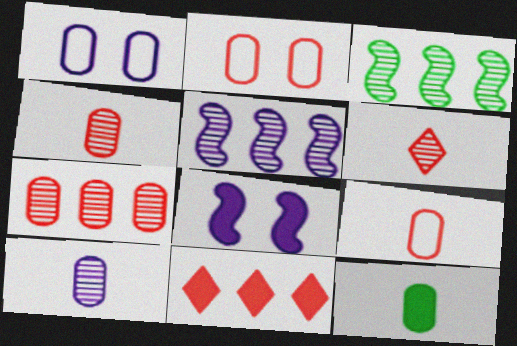[[1, 7, 12], 
[8, 11, 12], 
[9, 10, 12]]